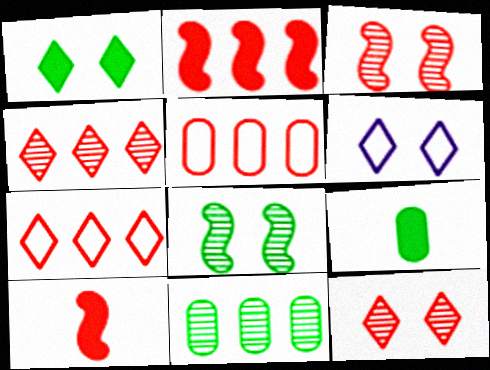[[1, 6, 12], 
[2, 4, 5], 
[5, 10, 12], 
[6, 10, 11]]